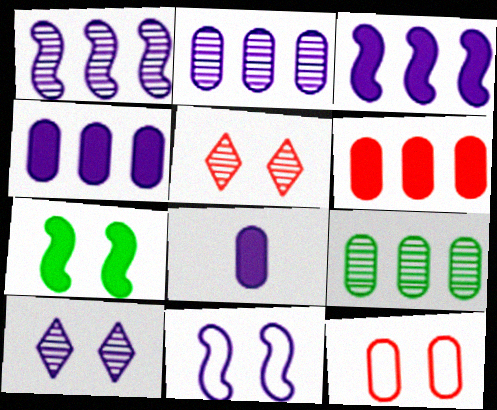[[7, 10, 12], 
[8, 9, 12]]